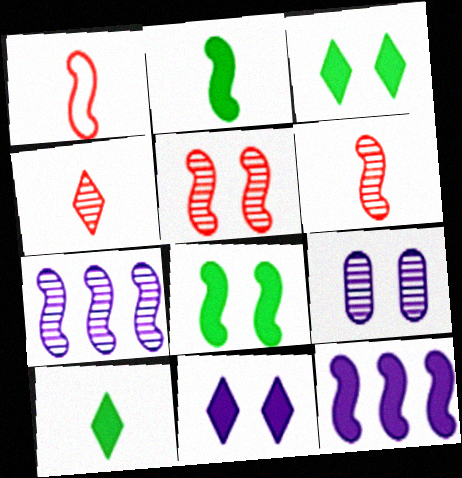[[1, 7, 8]]